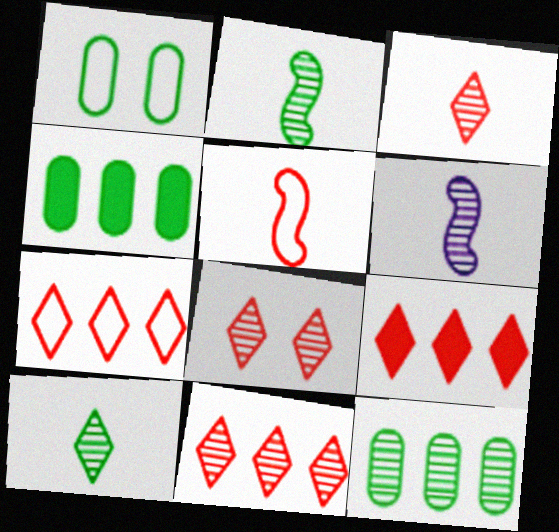[[1, 6, 9], 
[3, 8, 11], 
[6, 8, 12], 
[7, 9, 11]]